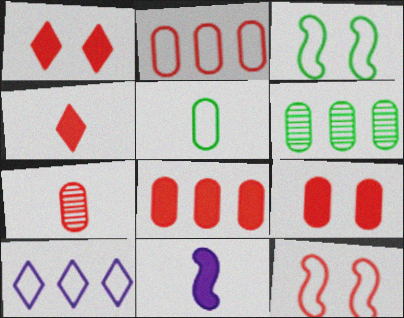[[2, 7, 9], 
[5, 10, 12]]